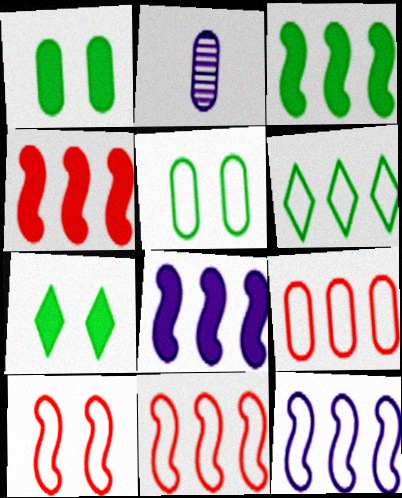[[1, 2, 9], 
[2, 7, 11], 
[3, 4, 8], 
[6, 9, 12]]